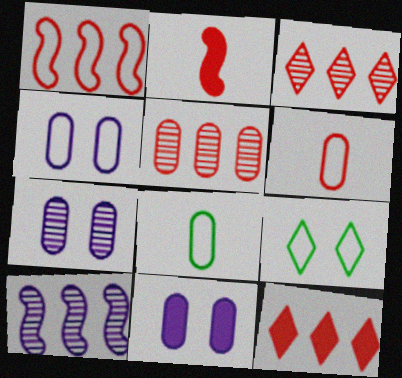[[1, 5, 12], 
[4, 7, 11], 
[5, 8, 11]]